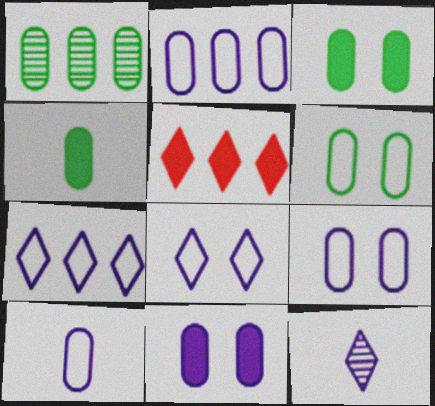[[1, 4, 6], 
[2, 9, 10]]